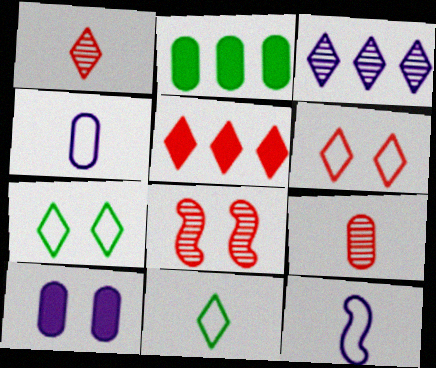[[1, 5, 6], 
[3, 10, 12], 
[7, 8, 10]]